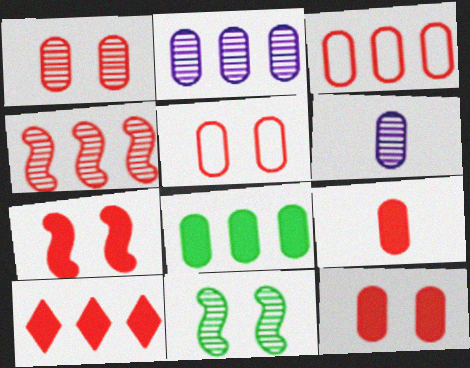[[1, 3, 9], 
[1, 5, 12], 
[2, 3, 8], 
[3, 4, 10], 
[5, 6, 8], 
[7, 9, 10]]